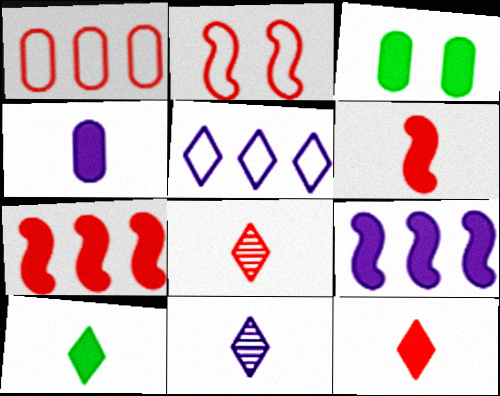[[3, 9, 12], 
[4, 6, 10]]